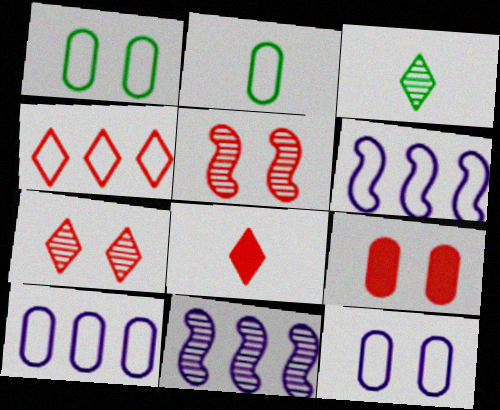[[1, 8, 11], 
[3, 6, 9], 
[4, 7, 8]]